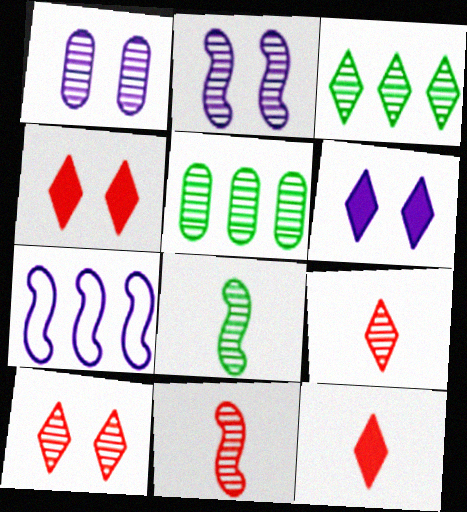[[1, 3, 11], 
[2, 5, 9]]